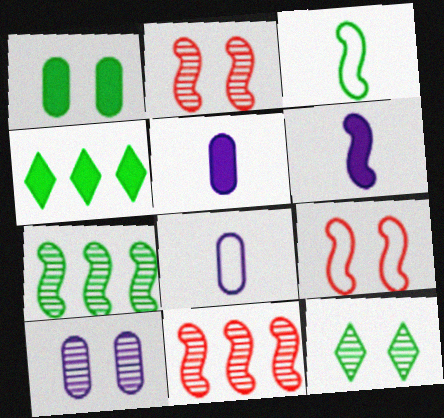[[2, 4, 8], 
[2, 10, 12], 
[6, 7, 9]]